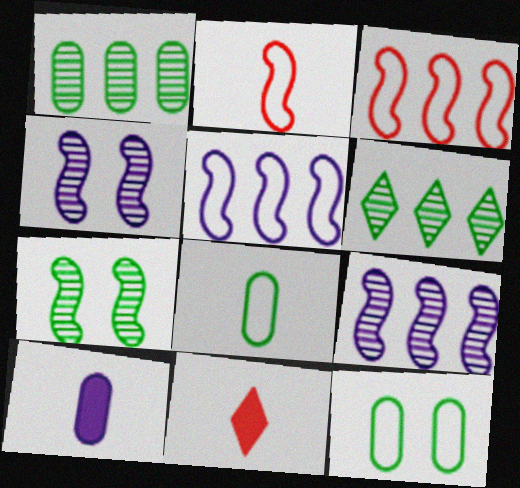[[9, 11, 12]]